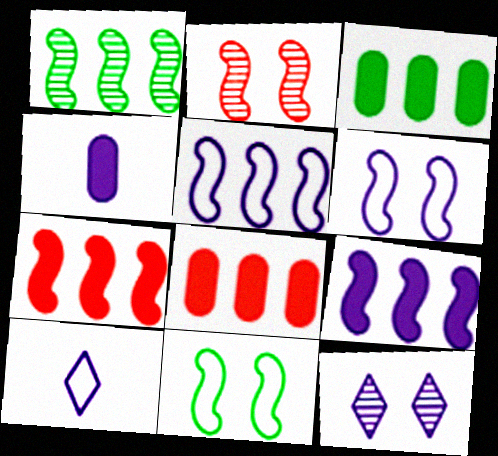[[1, 5, 7], 
[2, 3, 10], 
[4, 5, 12]]